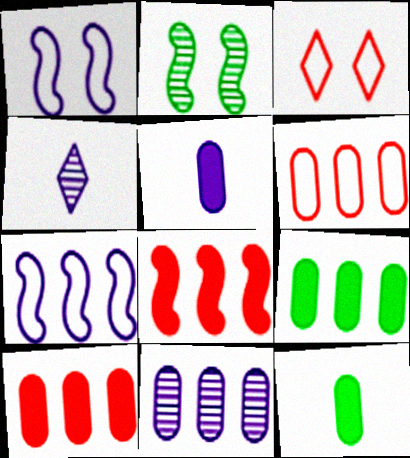[[6, 9, 11]]